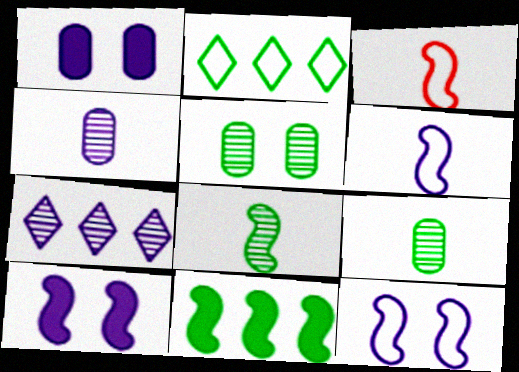[[1, 6, 7]]